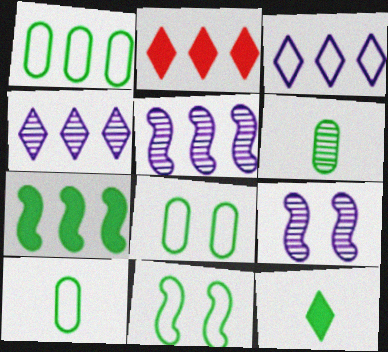[[1, 2, 5], 
[1, 8, 10], 
[2, 9, 10]]